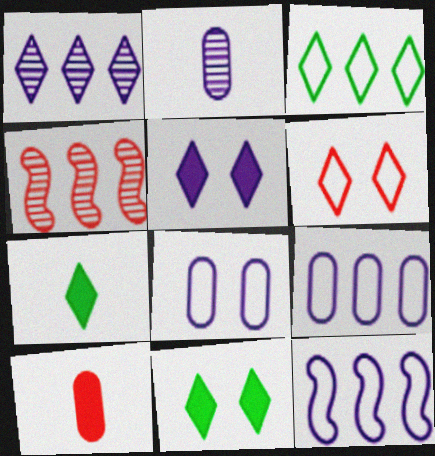[[1, 6, 7], 
[2, 5, 12], 
[4, 6, 10], 
[4, 7, 8]]